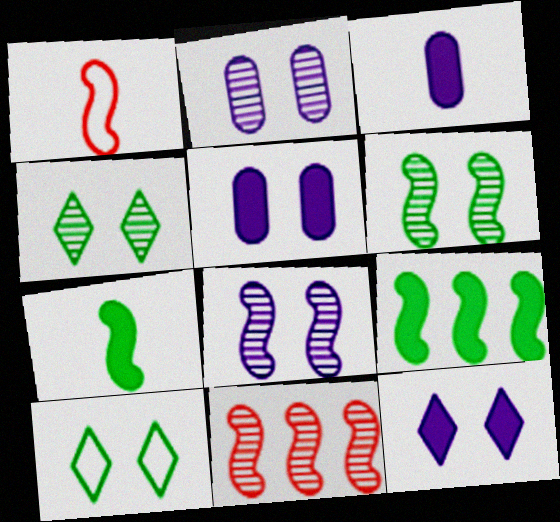[[1, 8, 9], 
[3, 10, 11]]